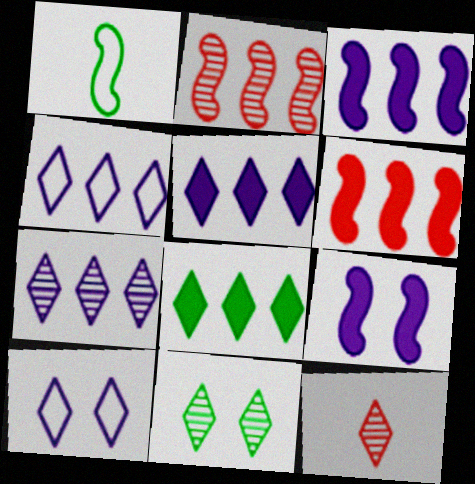[[1, 2, 9], 
[4, 5, 7], 
[7, 11, 12], 
[8, 10, 12]]